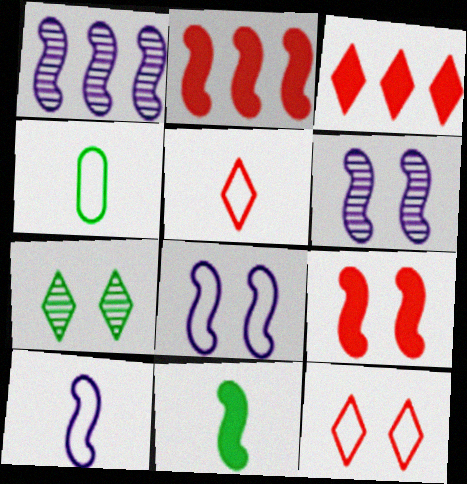[[3, 4, 6], 
[4, 5, 10]]